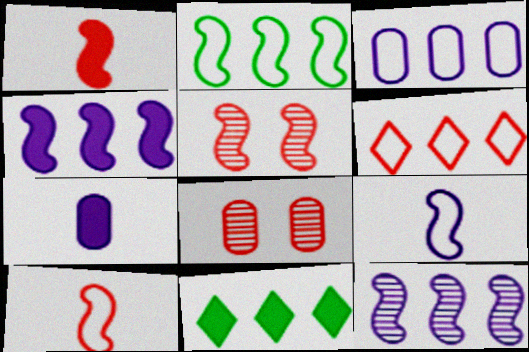[[1, 6, 8], 
[2, 3, 6], 
[8, 9, 11]]